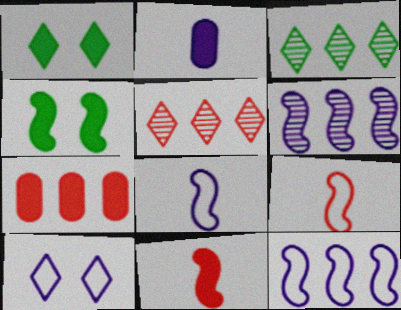[[2, 6, 10], 
[3, 7, 12], 
[4, 6, 9]]